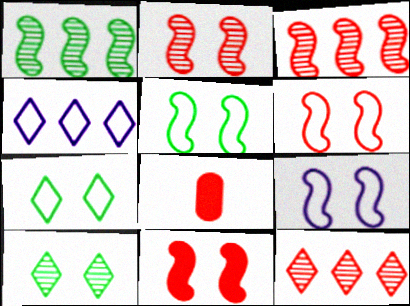[[2, 6, 11], 
[5, 6, 9], 
[6, 8, 12]]